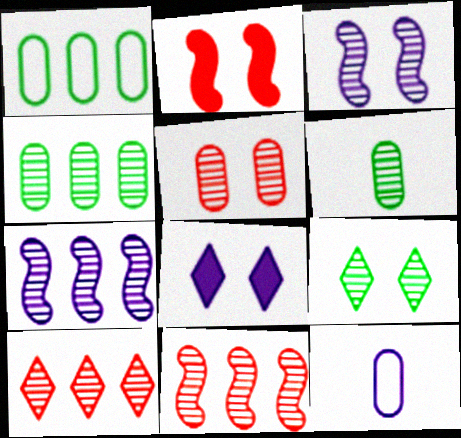[[3, 5, 9], 
[3, 6, 10], 
[4, 7, 10], 
[7, 8, 12]]